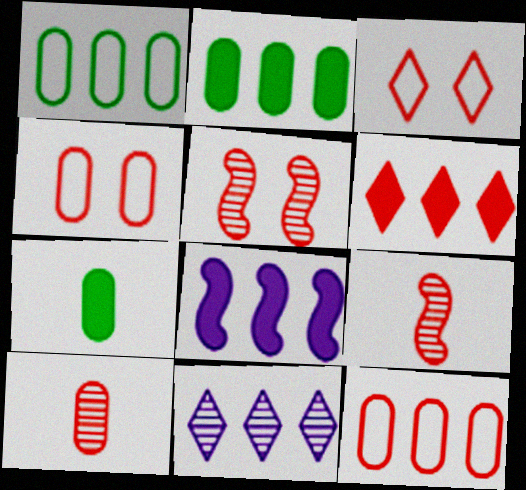[[2, 6, 8], 
[4, 6, 9]]